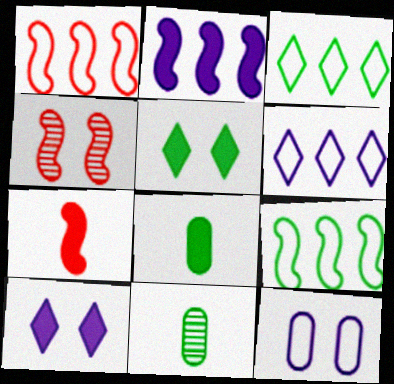[[1, 4, 7], 
[1, 10, 11], 
[4, 5, 12], 
[4, 6, 8], 
[5, 9, 11]]